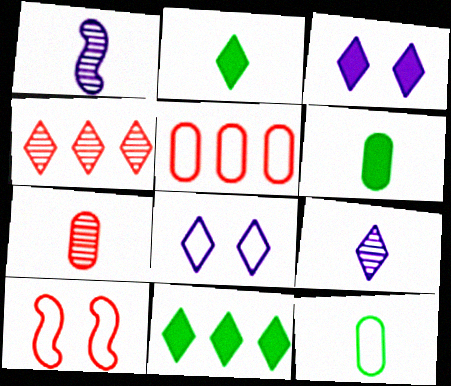[[2, 4, 8]]